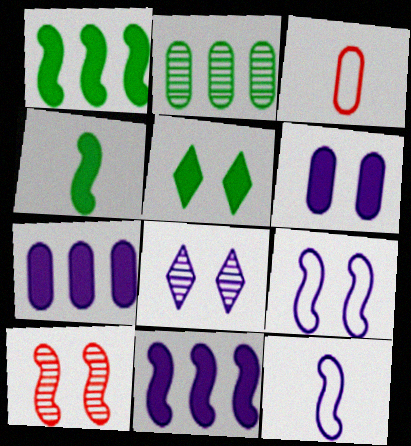[[1, 3, 8], 
[1, 10, 12], 
[2, 3, 6], 
[6, 8, 9], 
[7, 8, 12]]